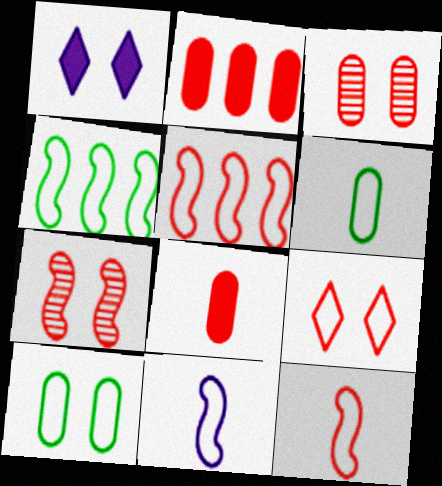[[1, 7, 10]]